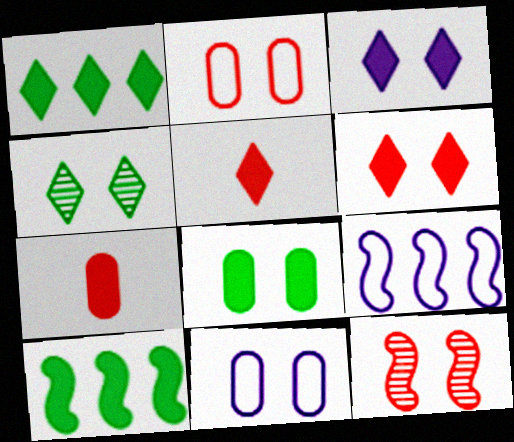[[1, 3, 5], 
[2, 6, 12], 
[3, 7, 10], 
[4, 7, 9]]